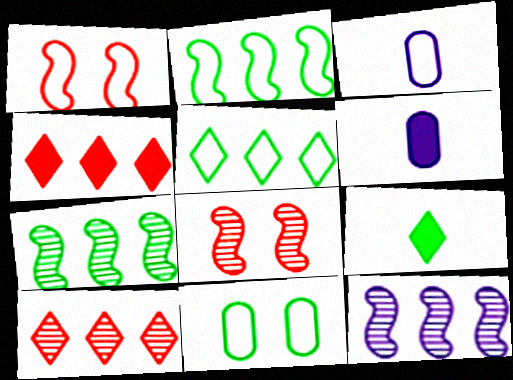[[1, 3, 5], 
[5, 6, 8], 
[7, 9, 11]]